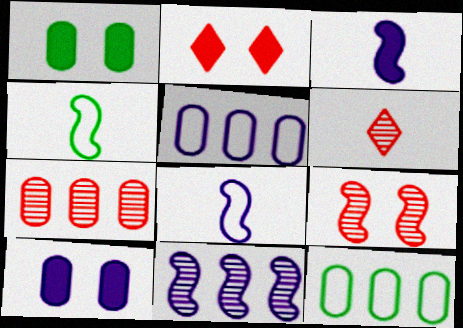[[6, 7, 9]]